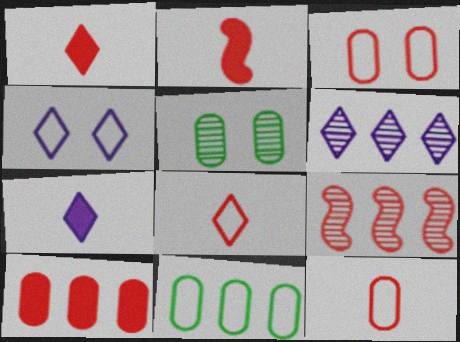[[1, 3, 9], 
[4, 6, 7]]